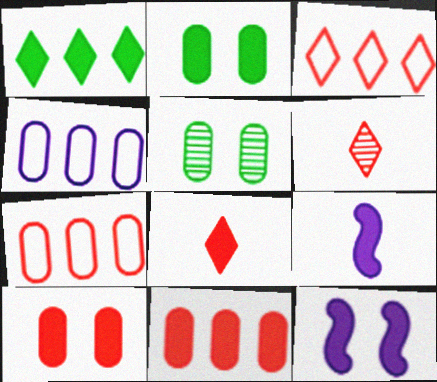[[1, 9, 10], 
[3, 5, 9]]